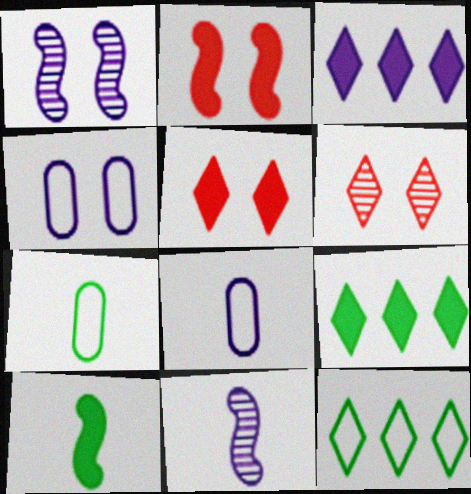[[1, 3, 8], 
[3, 4, 11]]